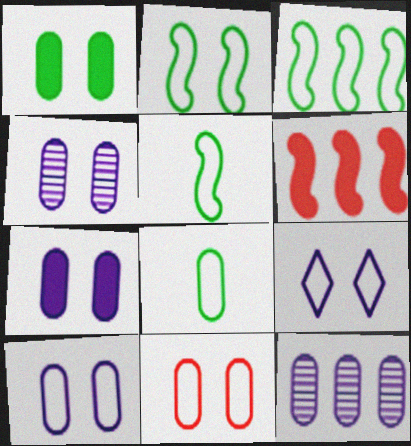[[1, 4, 11], 
[2, 3, 5], 
[2, 9, 11], 
[4, 7, 10]]